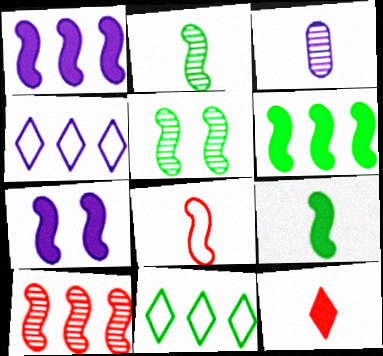[[1, 5, 8], 
[3, 4, 7]]